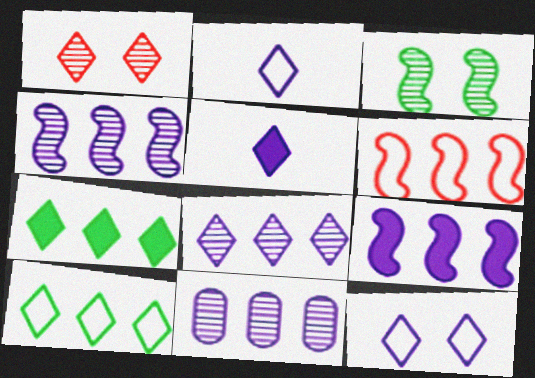[[1, 2, 7], 
[1, 5, 10], 
[4, 8, 11], 
[5, 8, 12], 
[6, 7, 11]]